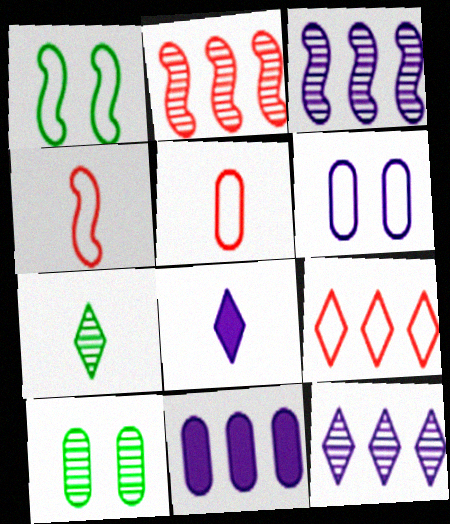[[3, 6, 8], 
[5, 10, 11]]